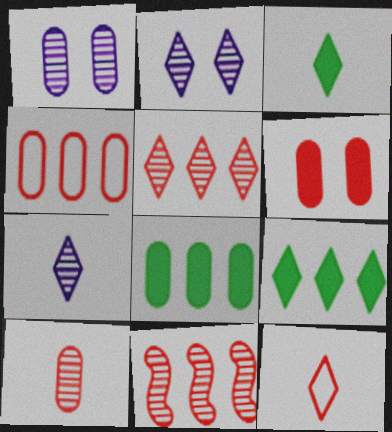[[2, 9, 12], 
[3, 7, 12], 
[4, 6, 10], 
[6, 11, 12]]